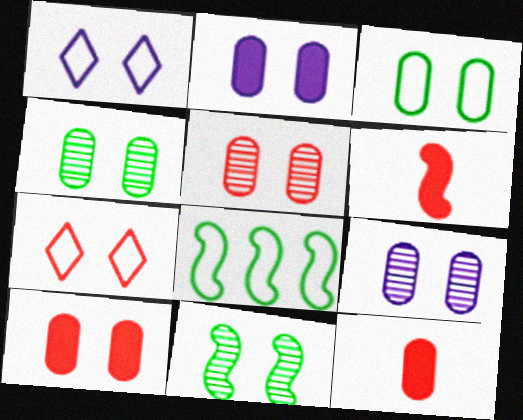[[1, 10, 11], 
[2, 3, 5], 
[2, 7, 11], 
[3, 9, 10], 
[4, 5, 9]]